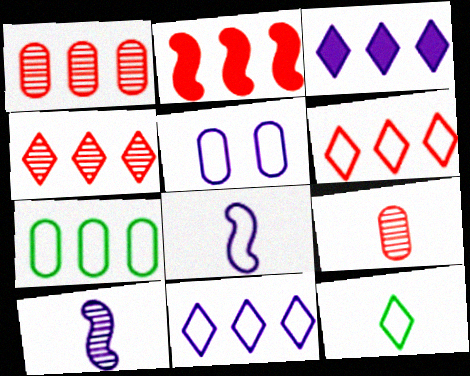[[1, 2, 6], 
[3, 5, 10], 
[5, 8, 11]]